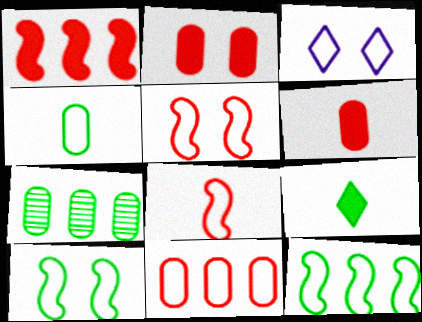[[7, 9, 10]]